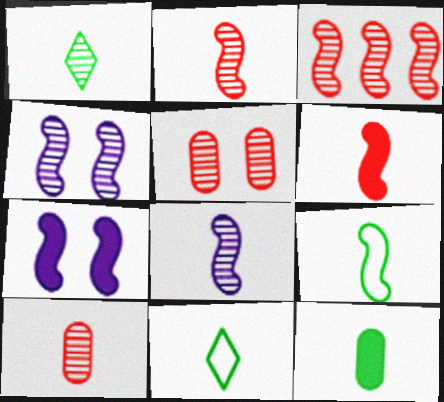[[1, 8, 10], 
[1, 9, 12], 
[3, 7, 9], 
[6, 8, 9]]